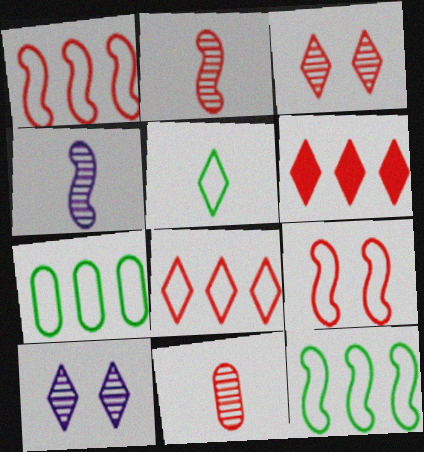[[5, 6, 10], 
[6, 9, 11]]